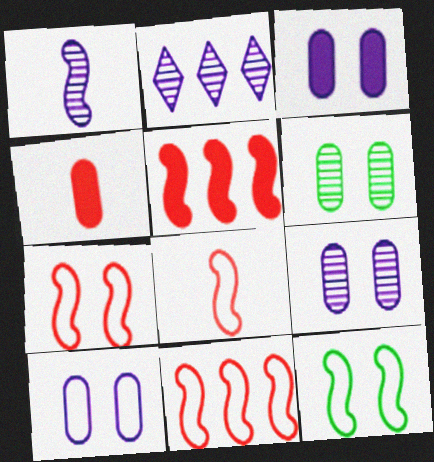[[1, 2, 9], 
[1, 5, 12], 
[2, 4, 12], 
[3, 9, 10], 
[7, 8, 11]]